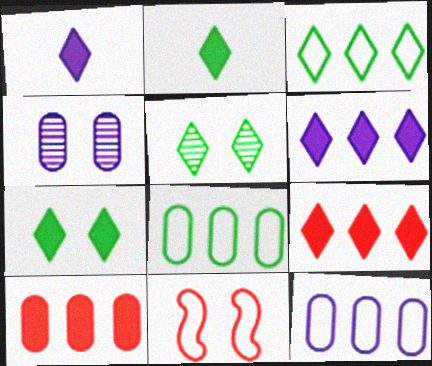[[1, 7, 9], 
[2, 3, 5], 
[4, 7, 11]]